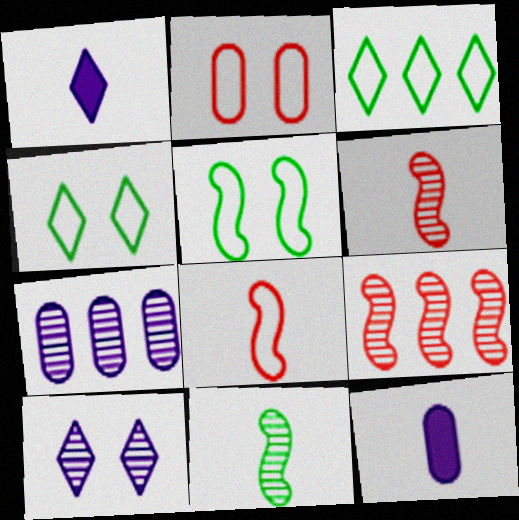[[4, 9, 12]]